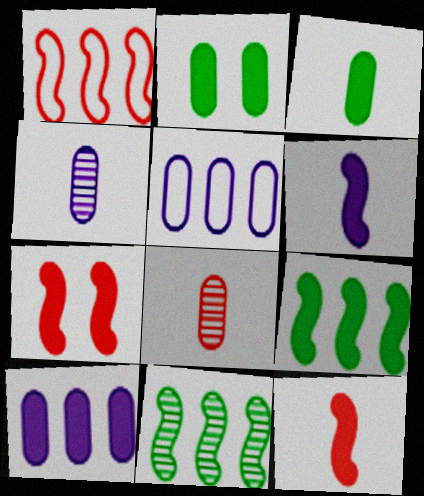[[2, 5, 8], 
[6, 7, 9]]